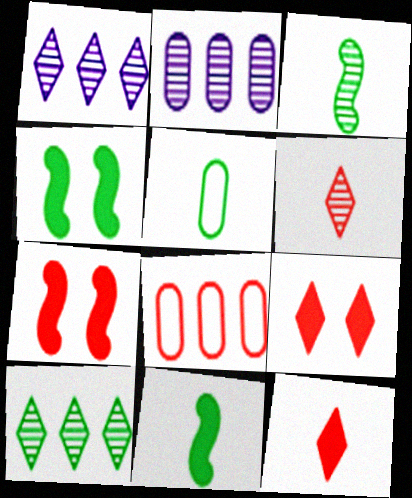[[1, 5, 7], 
[4, 5, 10], 
[6, 7, 8]]